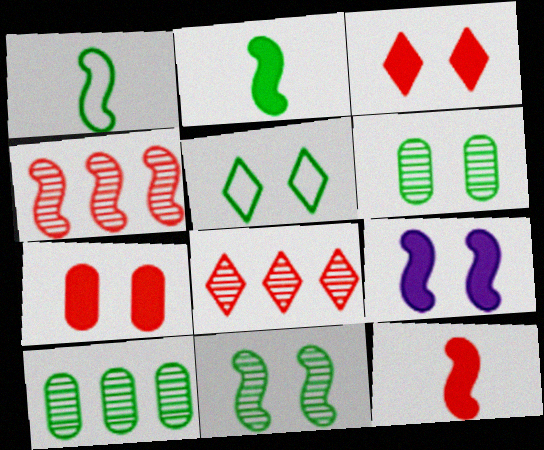[[1, 4, 9], 
[2, 5, 10]]